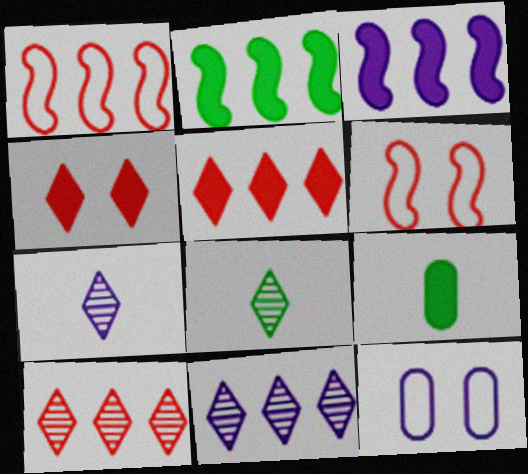[[3, 4, 9], 
[3, 7, 12], 
[6, 9, 11]]